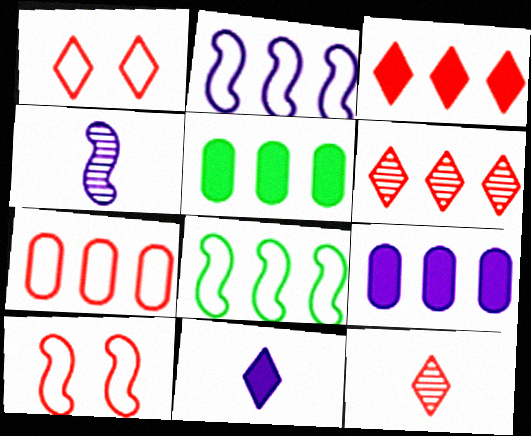[[1, 3, 12], 
[1, 4, 5], 
[2, 5, 6], 
[6, 8, 9]]